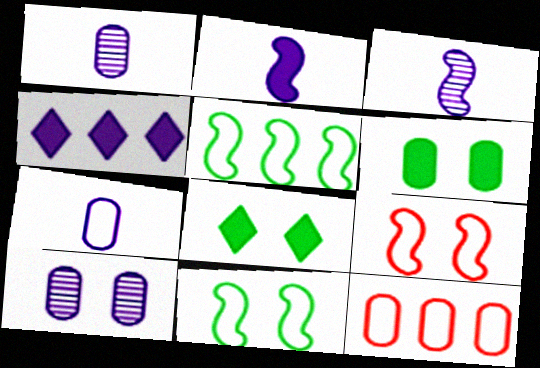[[1, 6, 12], 
[3, 8, 12], 
[8, 9, 10]]